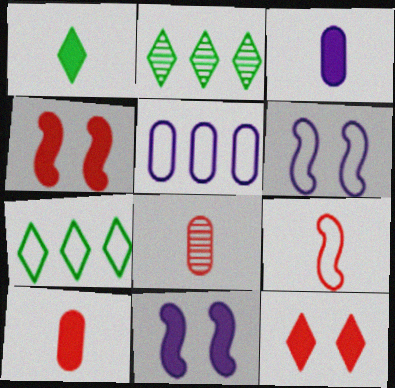[[2, 6, 10], 
[7, 8, 11]]